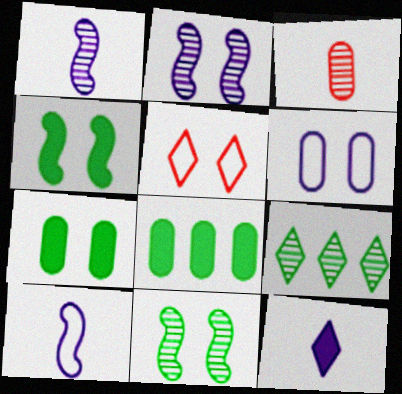[[1, 5, 8], 
[2, 3, 9], 
[2, 5, 7], 
[3, 6, 8], 
[5, 9, 12]]